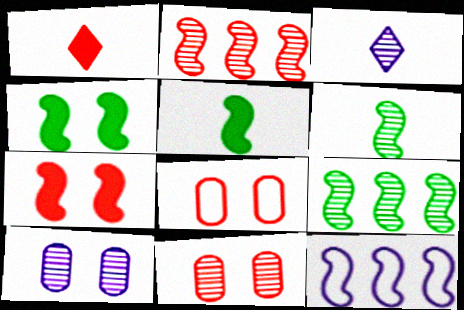[[1, 2, 8], 
[3, 9, 11], 
[6, 7, 12]]